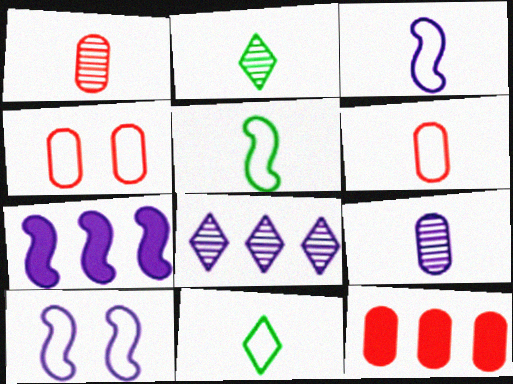[[1, 4, 12], 
[2, 4, 7], 
[2, 10, 12], 
[3, 6, 11]]